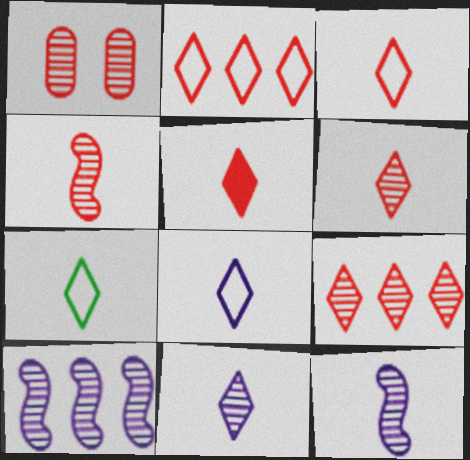[[1, 4, 9], 
[3, 5, 6], 
[3, 7, 8], 
[5, 7, 11]]